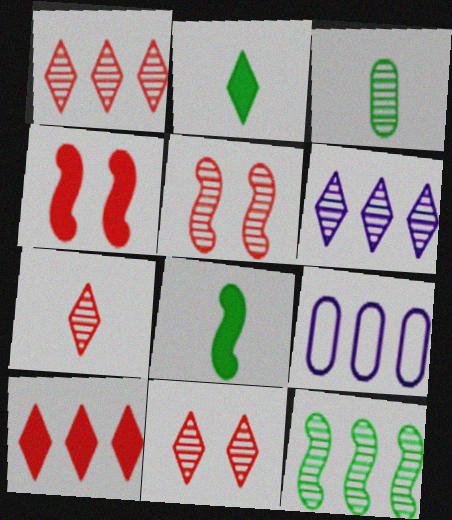[[1, 7, 11], 
[2, 5, 9], 
[3, 5, 6], 
[8, 9, 11], 
[9, 10, 12]]